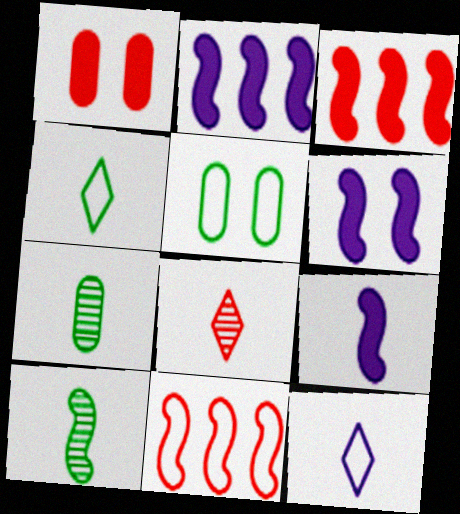[[1, 8, 11], 
[2, 5, 8], 
[2, 6, 9], 
[5, 11, 12], 
[6, 10, 11]]